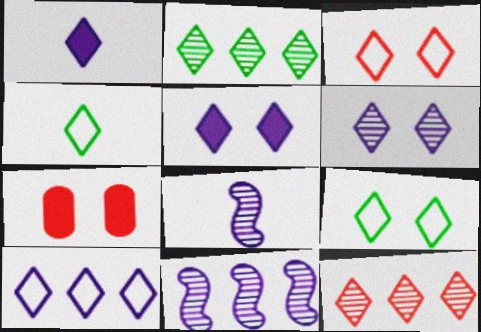[[1, 2, 3], 
[1, 6, 10], 
[1, 9, 12], 
[3, 4, 10], 
[4, 5, 12], 
[4, 7, 11]]